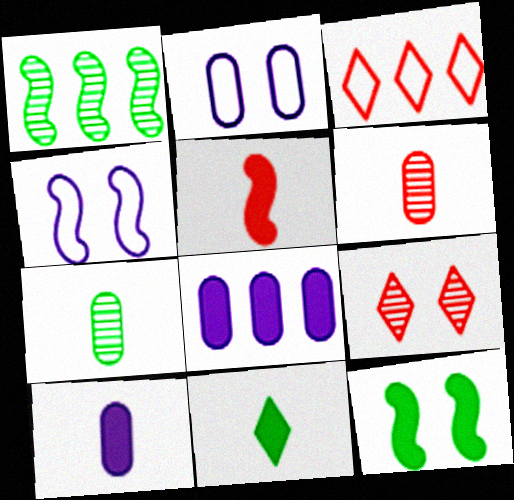[[1, 3, 8], 
[1, 4, 5], 
[2, 9, 12], 
[5, 10, 11]]